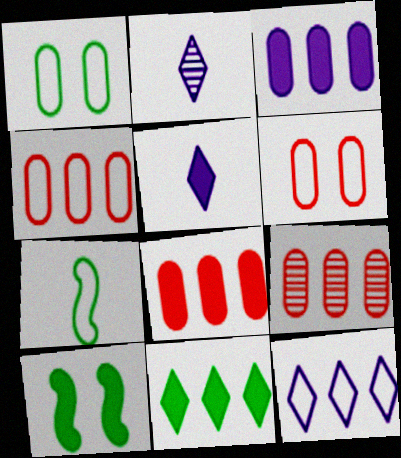[[2, 4, 10], 
[4, 8, 9], 
[5, 8, 10], 
[6, 7, 12]]